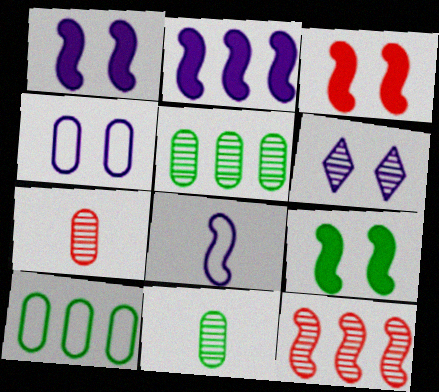[[1, 3, 9], 
[1, 4, 6], 
[6, 11, 12], 
[8, 9, 12]]